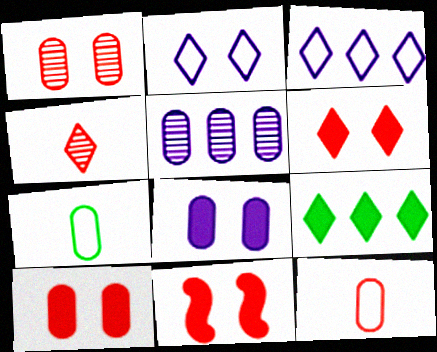[[2, 4, 9], 
[5, 7, 10], 
[6, 10, 11]]